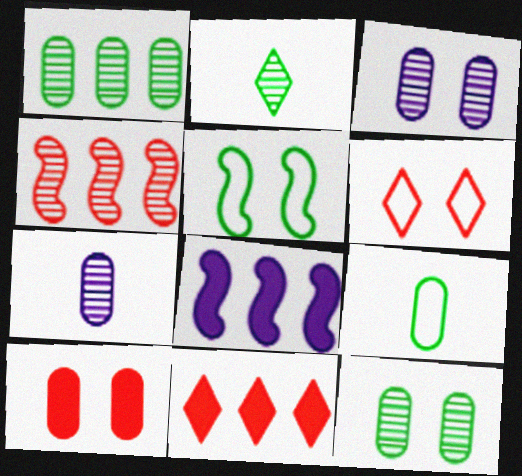[[2, 3, 4], 
[5, 7, 11]]